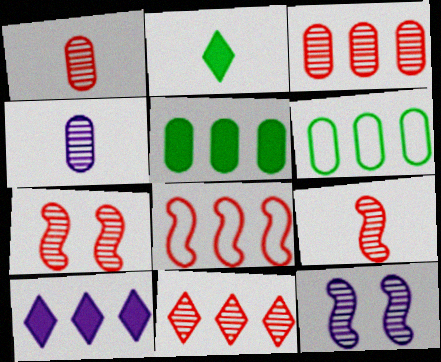[[1, 7, 11]]